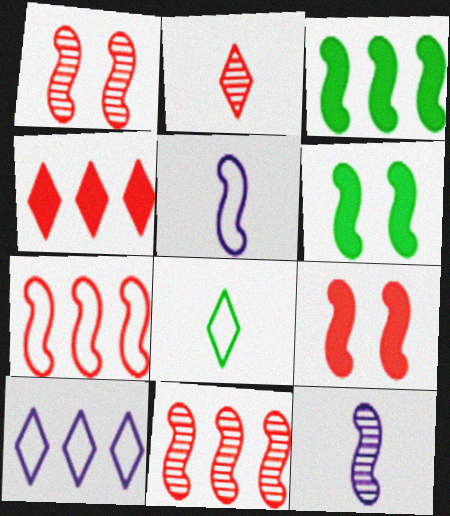[[1, 3, 5], 
[5, 6, 11], 
[6, 7, 12]]